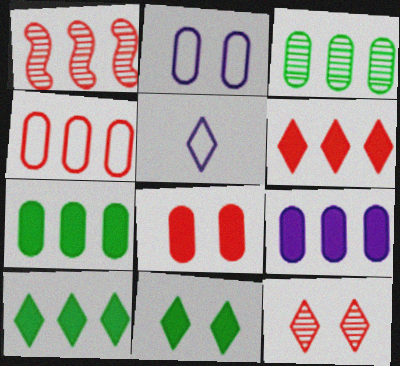[[1, 4, 6], 
[3, 4, 9], 
[5, 10, 12]]